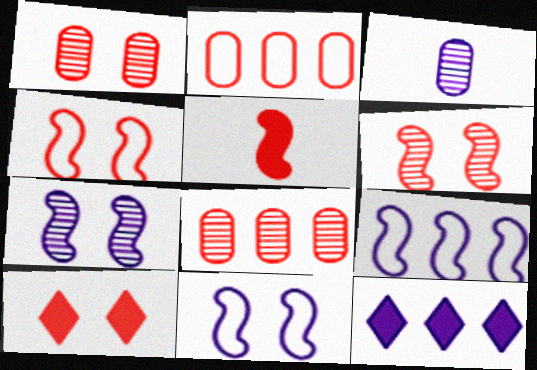[[1, 4, 10], 
[3, 11, 12]]